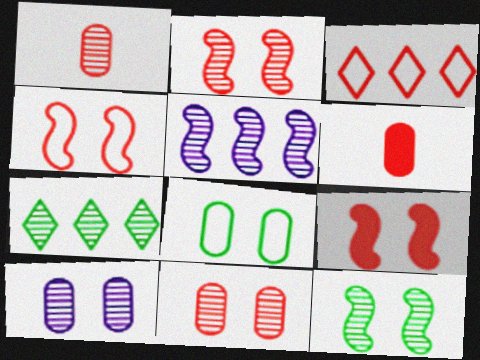[[1, 3, 9], 
[2, 3, 6], 
[2, 4, 9]]